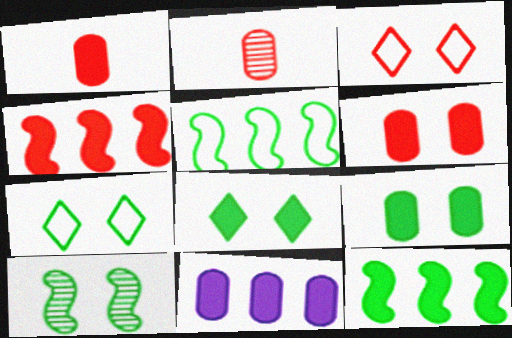[[1, 9, 11], 
[2, 3, 4], 
[7, 9, 10]]